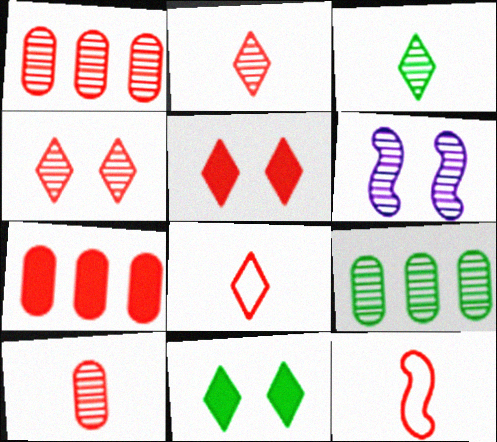[[1, 3, 6], 
[1, 5, 12], 
[2, 6, 9], 
[4, 7, 12]]